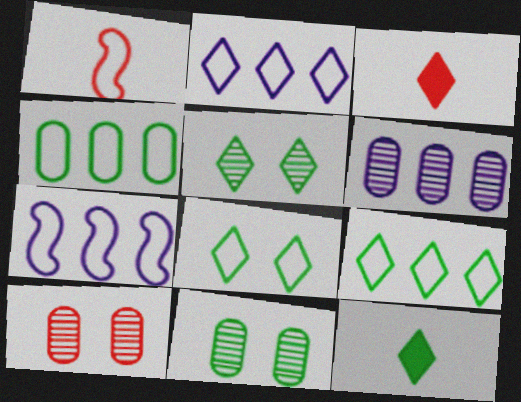[[2, 3, 5], 
[3, 7, 11], 
[5, 9, 12], 
[7, 10, 12]]